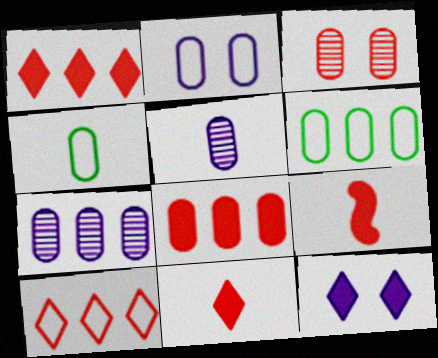[[3, 9, 10], 
[6, 7, 8]]